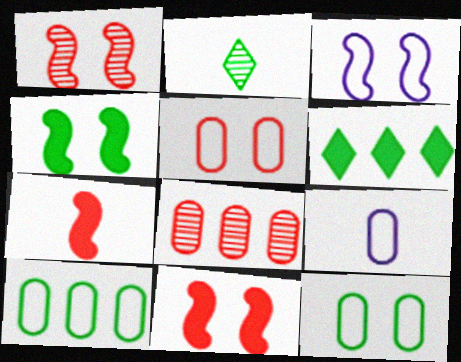[[1, 3, 4], 
[1, 6, 9], 
[2, 4, 10], 
[2, 7, 9], 
[5, 9, 10]]